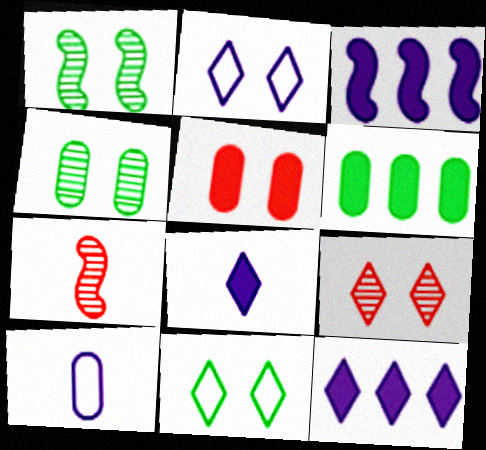[[1, 2, 5], 
[2, 6, 7]]